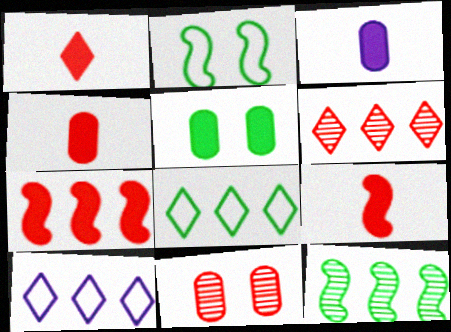[[1, 4, 9], 
[2, 3, 6]]